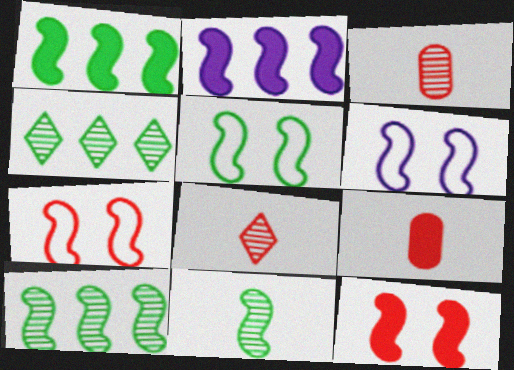[[1, 5, 11], 
[2, 7, 11], 
[4, 6, 9], 
[5, 6, 7]]